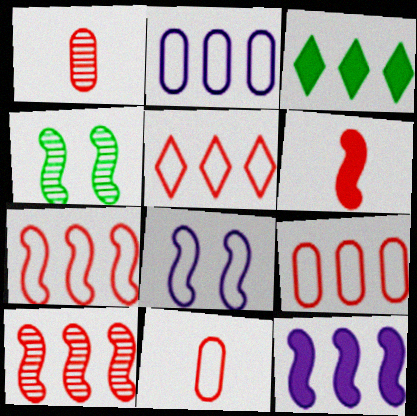[[1, 3, 8], 
[2, 3, 10], 
[5, 7, 9]]